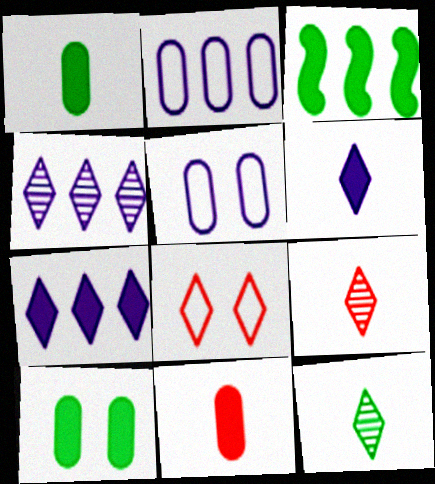[[3, 5, 9], 
[7, 8, 12]]